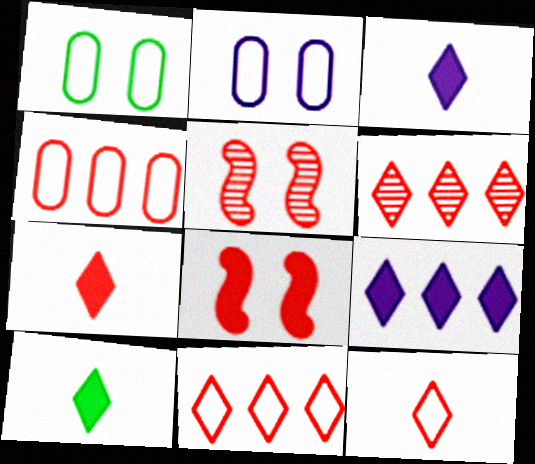[[3, 7, 10], 
[4, 5, 7]]